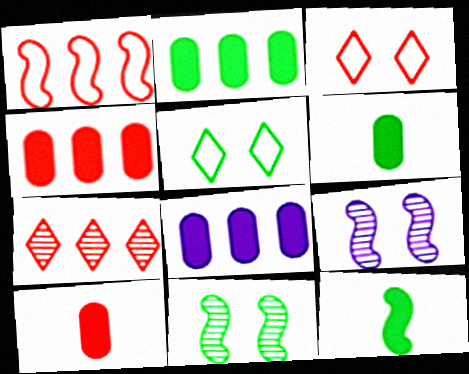[[1, 4, 7], 
[1, 9, 12], 
[2, 4, 8]]